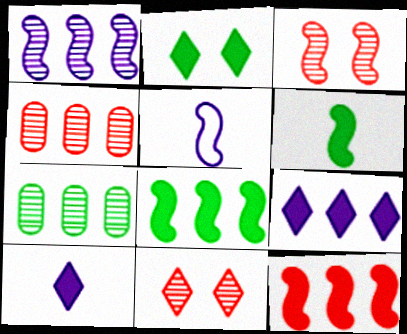[[2, 4, 5], 
[3, 5, 8]]